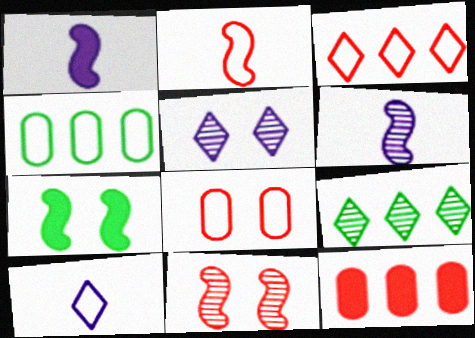[[1, 8, 9], 
[2, 3, 8], 
[5, 7, 8]]